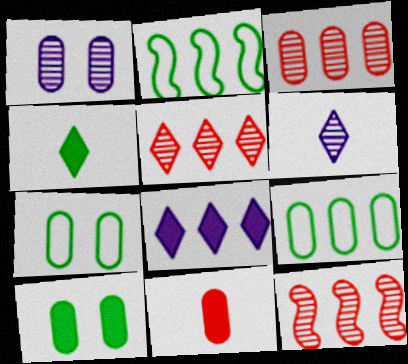[[1, 9, 11], 
[2, 3, 8], 
[3, 5, 12], 
[8, 9, 12]]